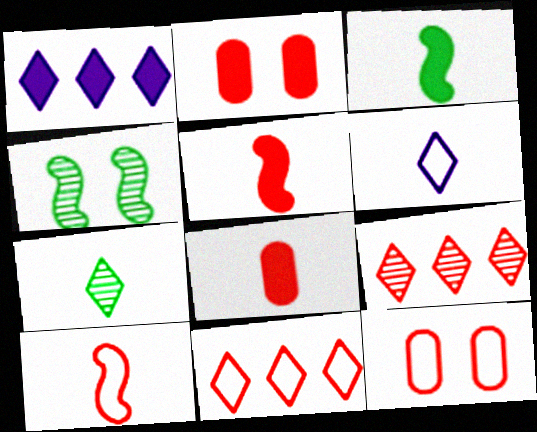[[1, 2, 3], 
[2, 9, 10], 
[5, 9, 12], 
[10, 11, 12]]